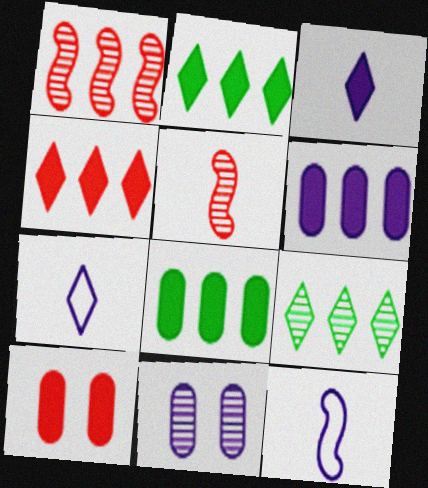[[5, 9, 11], 
[9, 10, 12]]